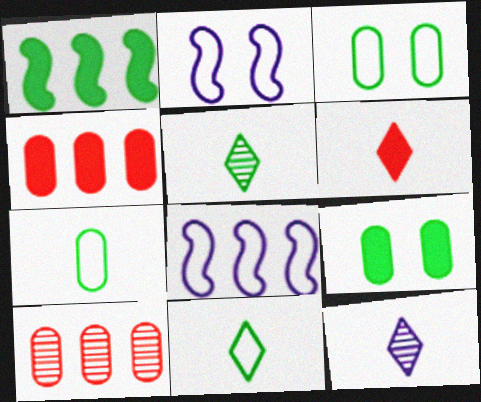[[1, 3, 5], 
[2, 4, 5], 
[6, 11, 12]]